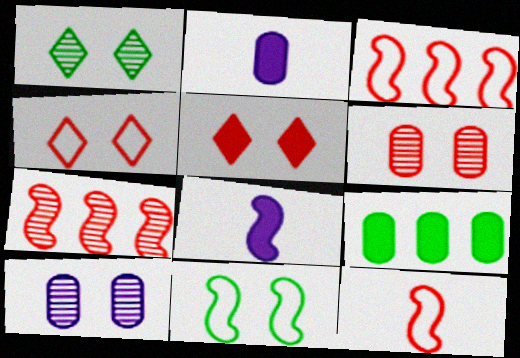[[1, 2, 3], 
[5, 8, 9], 
[5, 10, 11], 
[7, 8, 11]]